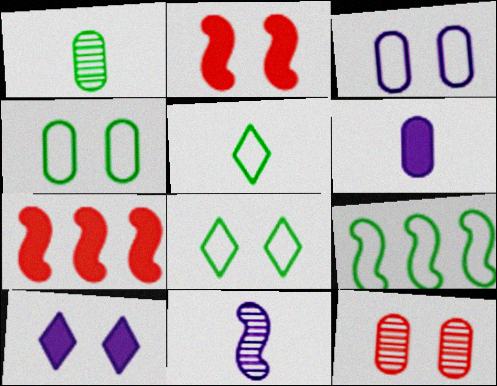[[2, 9, 11], 
[4, 5, 9]]